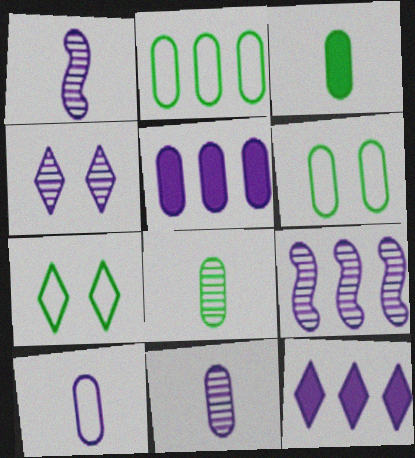[[4, 9, 11]]